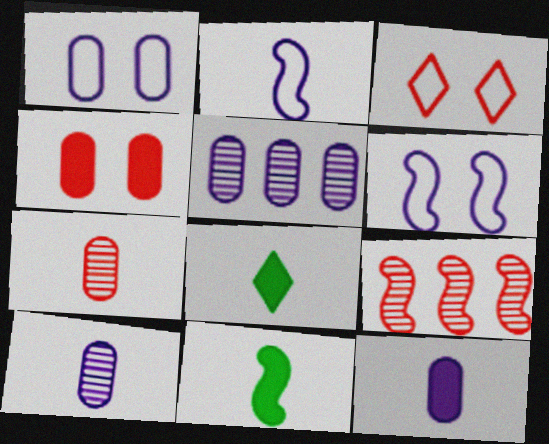[[1, 5, 12], 
[1, 8, 9], 
[2, 7, 8], 
[3, 5, 11], 
[6, 9, 11]]